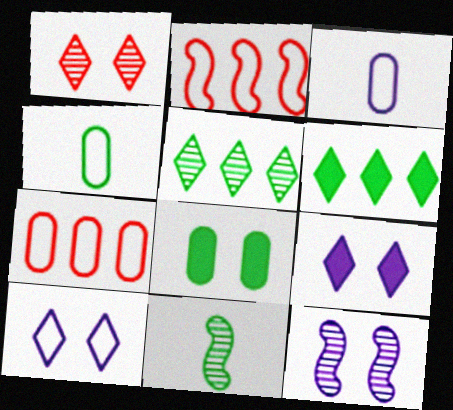[[2, 4, 10], 
[7, 9, 11]]